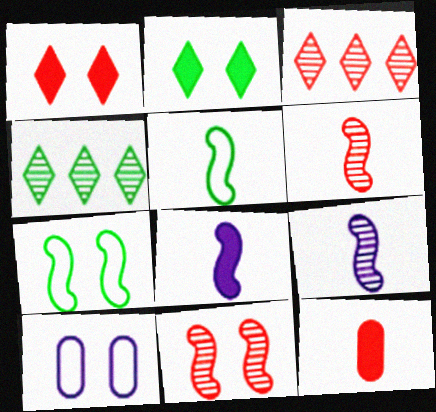[[2, 10, 11], 
[5, 6, 8]]